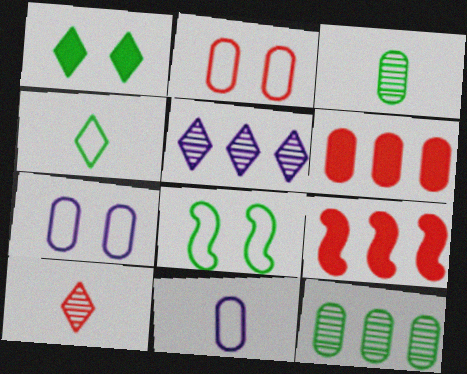[[2, 9, 10], 
[3, 6, 7]]